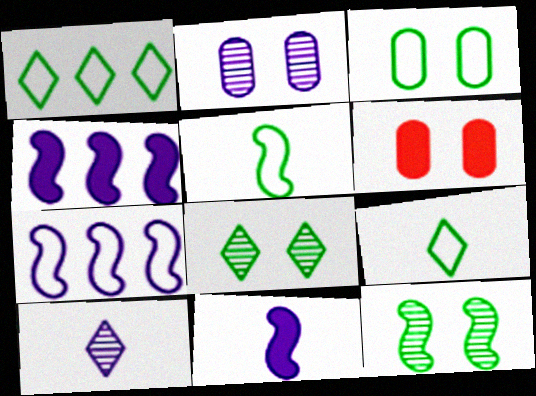[[1, 3, 5], 
[2, 3, 6]]